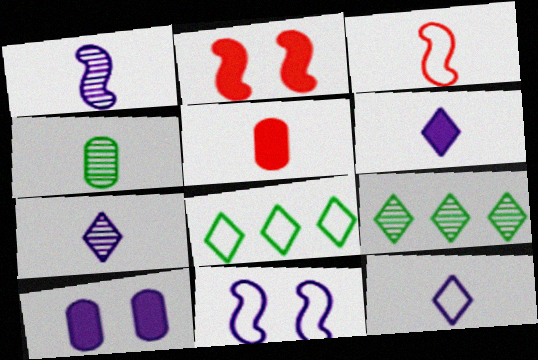[[3, 4, 6], 
[3, 9, 10], 
[5, 9, 11], 
[6, 7, 12]]